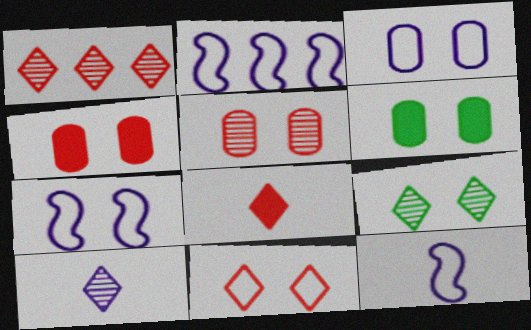[[1, 6, 12], 
[1, 8, 11], 
[1, 9, 10], 
[2, 7, 12], 
[3, 5, 6], 
[4, 7, 9]]